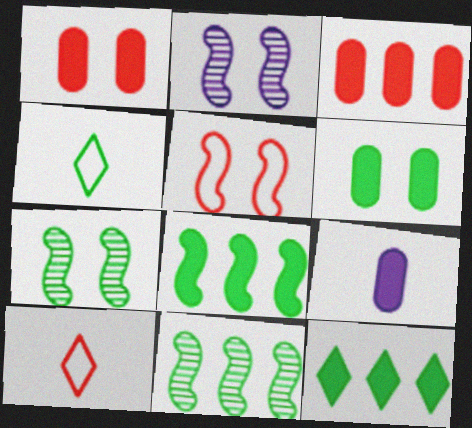[[2, 3, 4], 
[3, 6, 9], 
[4, 6, 11]]